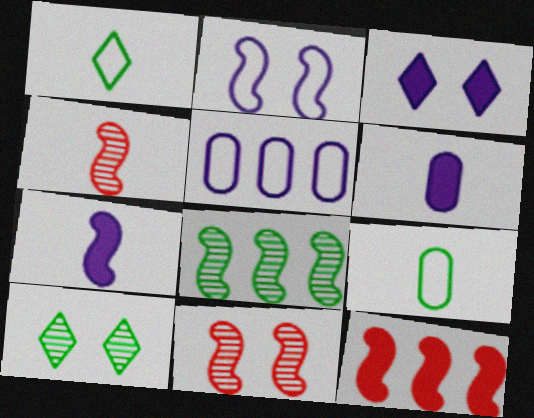[[1, 4, 6]]